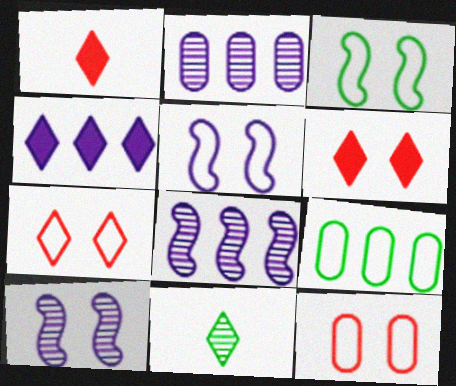[[1, 2, 3], 
[1, 9, 10], 
[4, 7, 11]]